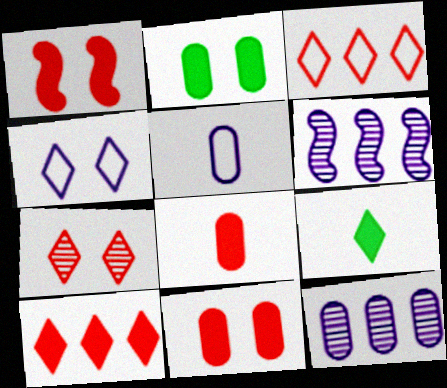[[1, 8, 10]]